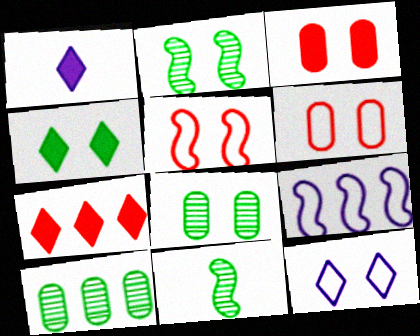[[1, 4, 7], 
[1, 5, 10], 
[2, 3, 12], 
[7, 9, 10]]